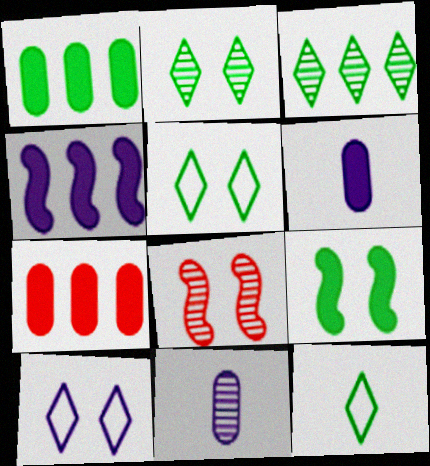[[3, 8, 11], 
[4, 10, 11]]